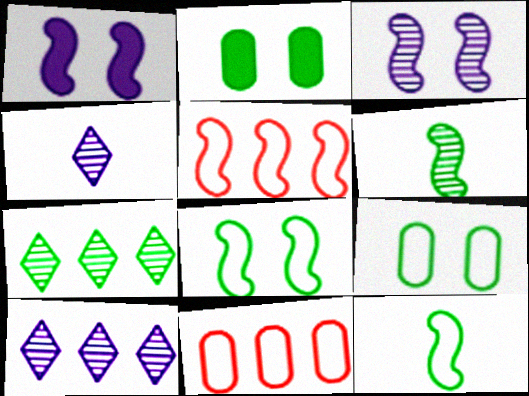[[1, 5, 6], 
[2, 4, 5], 
[2, 7, 12]]